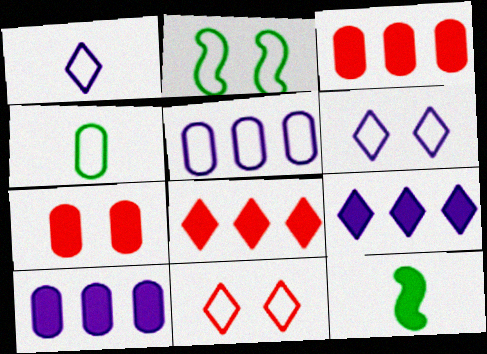[[7, 9, 12]]